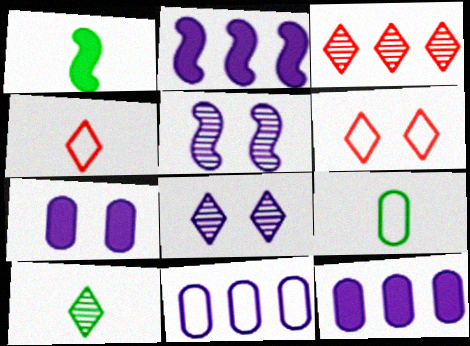[[1, 9, 10], 
[3, 8, 10]]